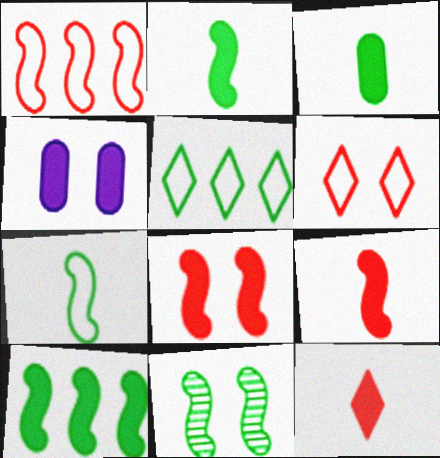[[3, 5, 11], 
[4, 6, 11], 
[4, 10, 12], 
[7, 10, 11]]